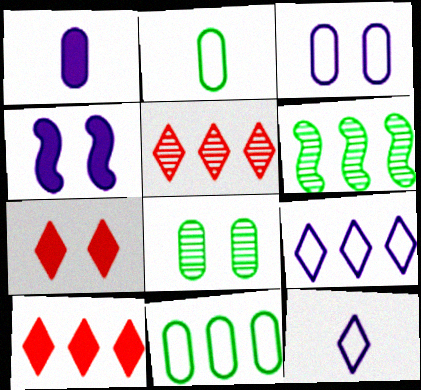[[2, 4, 5]]